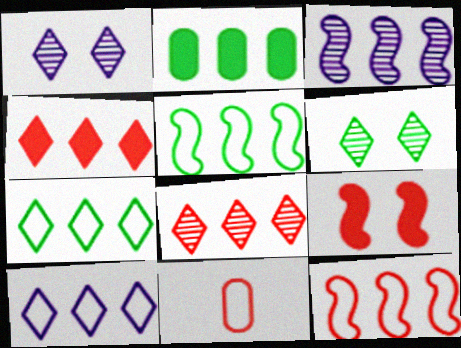[[8, 9, 11]]